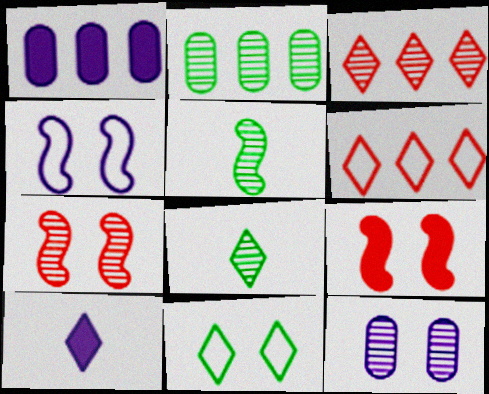[[3, 5, 12], 
[3, 10, 11], 
[9, 11, 12]]